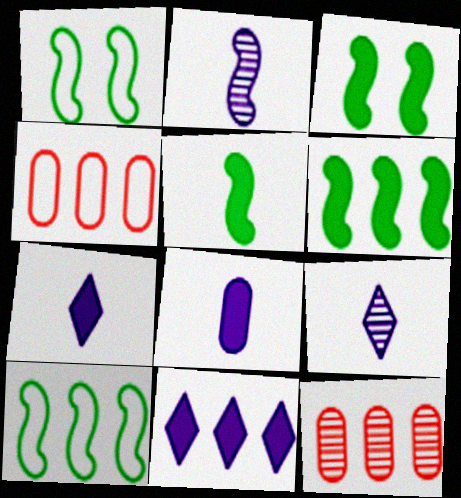[[1, 7, 12], 
[3, 4, 9], 
[3, 5, 6], 
[10, 11, 12]]